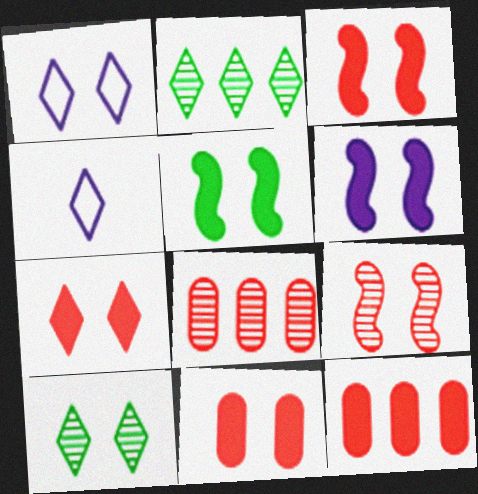[[1, 7, 10], 
[2, 4, 7], 
[3, 5, 6], 
[3, 7, 11], 
[4, 5, 8]]